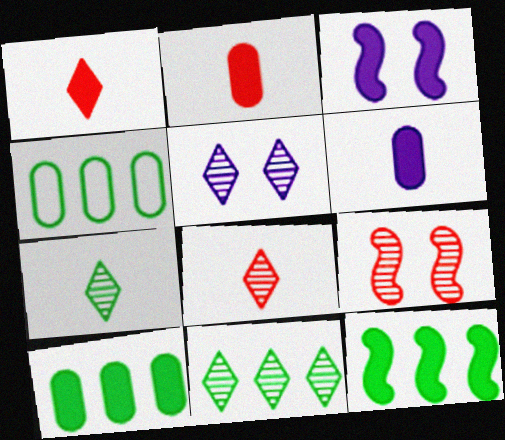[[1, 3, 10], 
[3, 4, 8], 
[4, 11, 12], 
[5, 8, 11]]